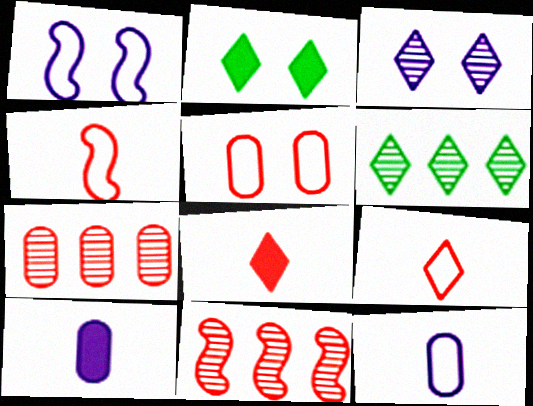[[2, 11, 12], 
[5, 8, 11]]